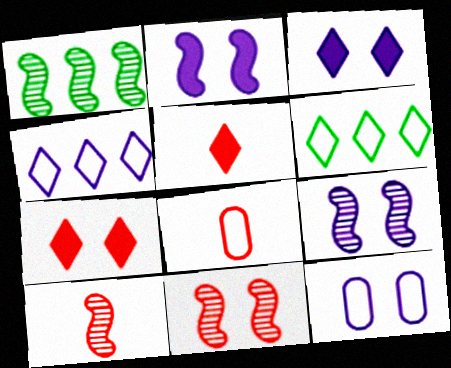[[1, 3, 8], 
[1, 5, 12], 
[1, 9, 10], 
[3, 9, 12], 
[5, 8, 10]]